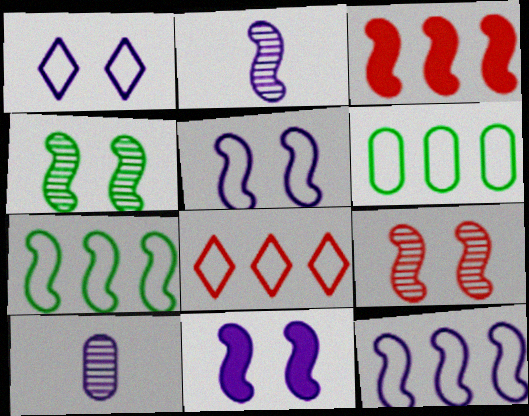[[2, 11, 12], 
[6, 8, 12]]